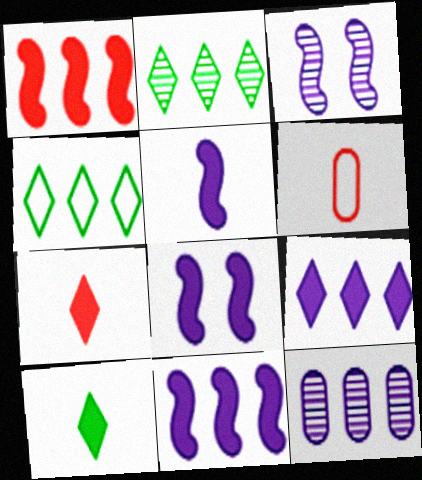[[1, 4, 12], 
[2, 6, 8], 
[5, 8, 11]]